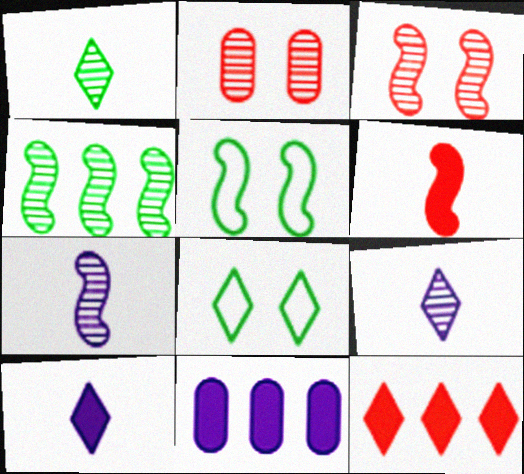[[2, 4, 9], 
[3, 4, 7], 
[8, 9, 12]]